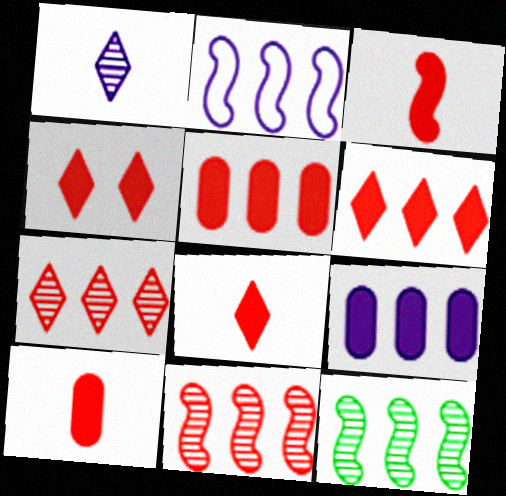[[3, 4, 5], 
[3, 8, 10], 
[4, 6, 8]]